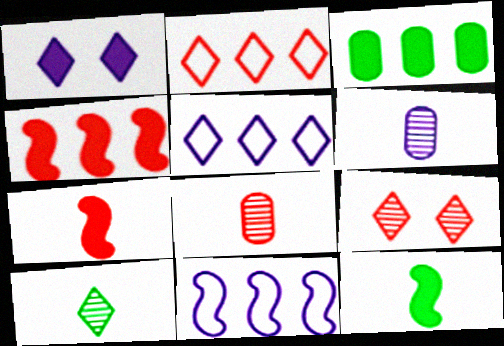[[1, 2, 10], 
[1, 3, 7], 
[1, 6, 11]]